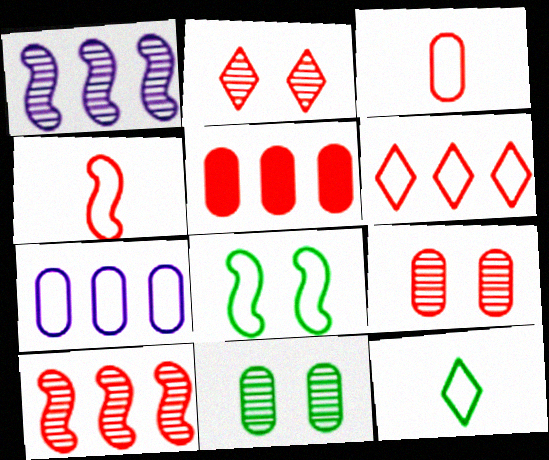[[2, 4, 5], 
[3, 5, 9], 
[5, 6, 10]]